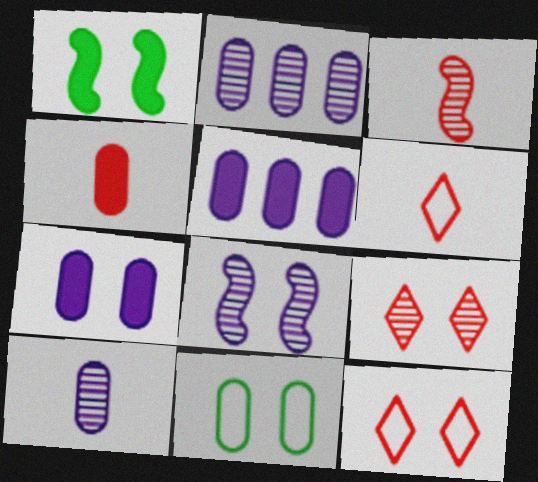[[1, 2, 6], 
[2, 4, 11], 
[3, 4, 6]]